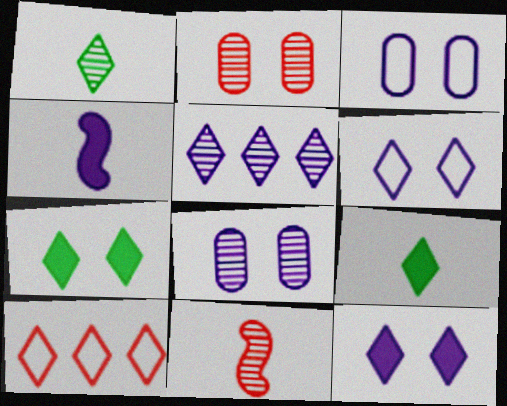[[1, 10, 12], 
[3, 4, 5]]